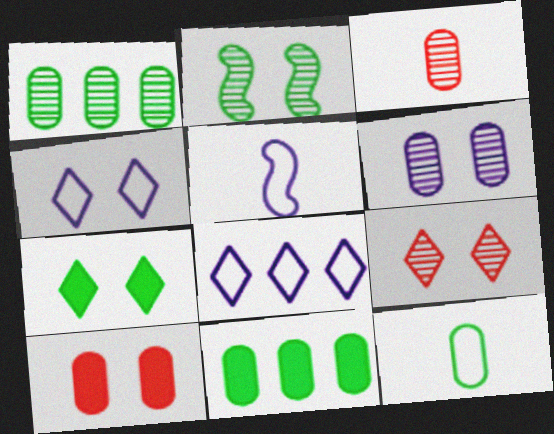[[1, 3, 6], 
[2, 4, 10], 
[2, 6, 9], 
[4, 7, 9], 
[5, 9, 11]]